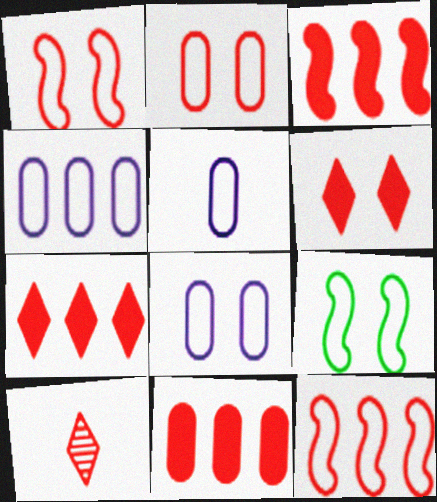[[1, 10, 11], 
[2, 3, 10], 
[3, 7, 11], 
[4, 5, 8]]